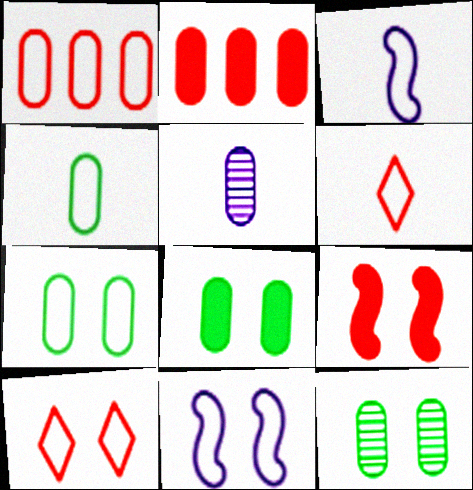[[1, 5, 8], 
[2, 5, 7], 
[3, 4, 6], 
[7, 8, 12], 
[7, 10, 11]]